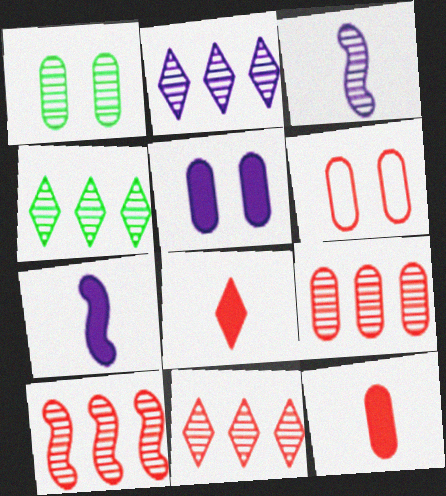[[1, 3, 11], 
[1, 5, 6], 
[2, 4, 11], 
[4, 6, 7], 
[6, 8, 10], 
[6, 9, 12], 
[9, 10, 11]]